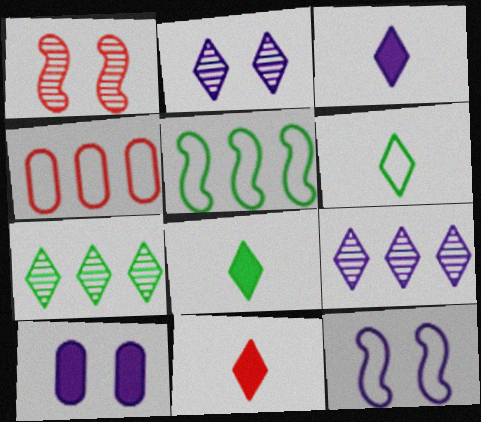[[1, 4, 11], 
[2, 10, 12], 
[3, 8, 11], 
[4, 6, 12]]